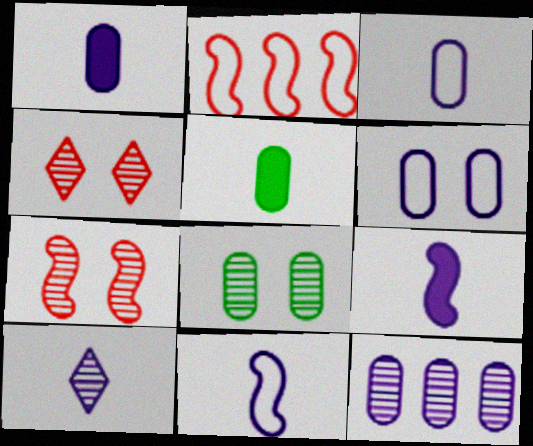[[1, 6, 12], 
[1, 10, 11], 
[3, 9, 10]]